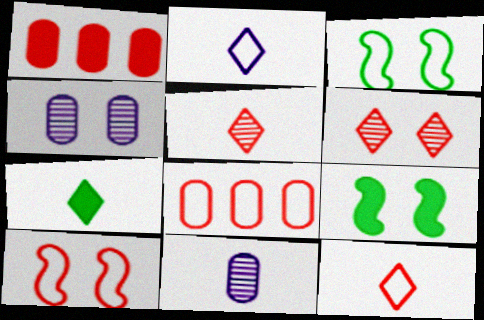[[1, 5, 10], 
[2, 3, 8], 
[2, 5, 7], 
[8, 10, 12]]